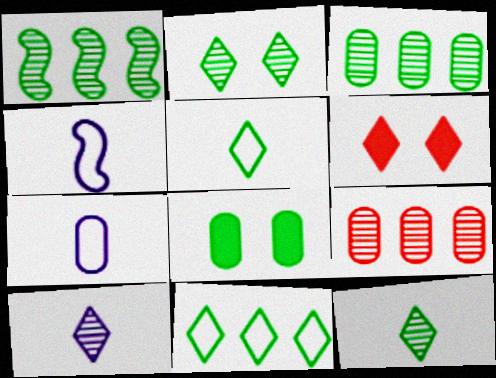[[1, 5, 8], 
[1, 6, 7], 
[3, 4, 6], 
[6, 10, 11], 
[7, 8, 9]]